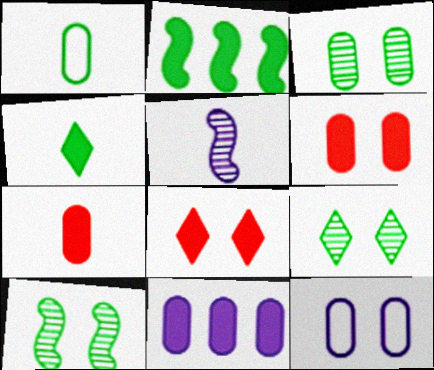[[1, 2, 9], 
[3, 6, 12], 
[3, 9, 10], 
[8, 10, 12]]